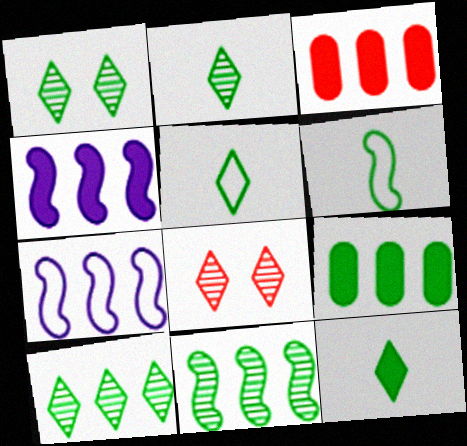[[1, 2, 10], 
[1, 6, 9], 
[2, 5, 12], 
[3, 7, 10]]